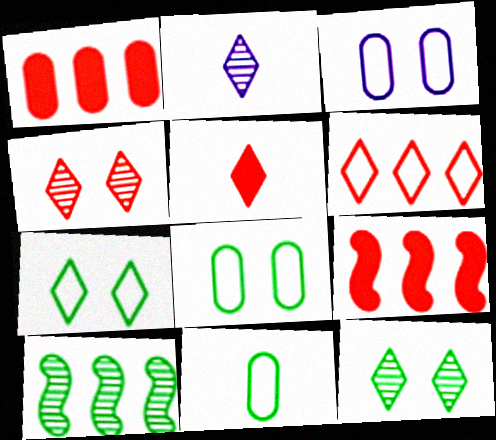[[2, 8, 9], 
[3, 5, 10], 
[4, 5, 6]]